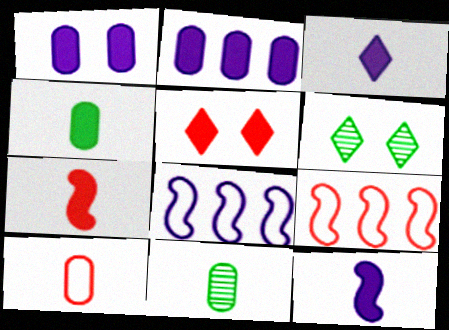[[3, 4, 7], 
[5, 8, 11]]